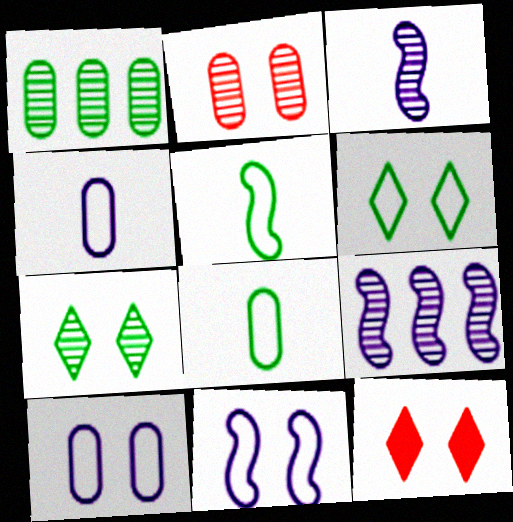[[8, 9, 12]]